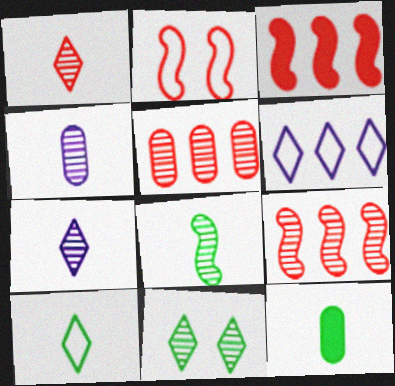[[1, 4, 8], 
[4, 9, 11], 
[8, 10, 12]]